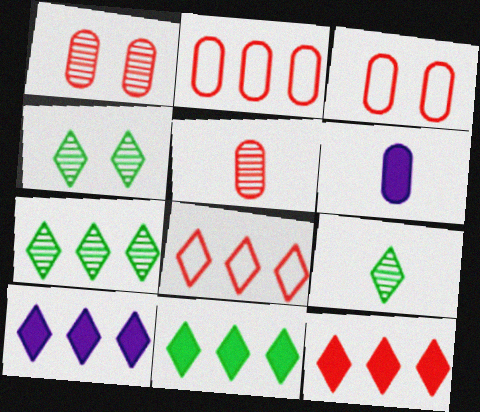[[4, 7, 9], 
[7, 8, 10], 
[10, 11, 12]]